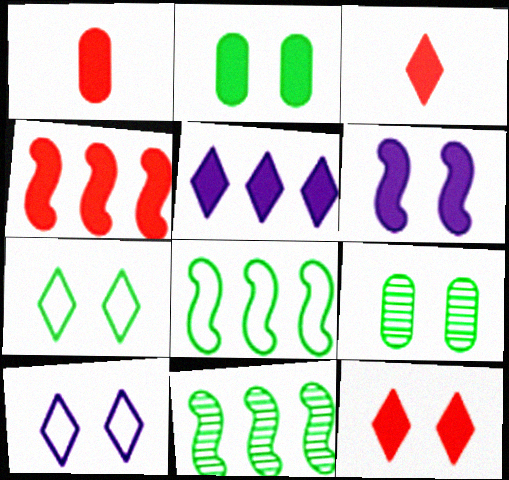[[1, 4, 12], 
[1, 10, 11], 
[2, 6, 12]]